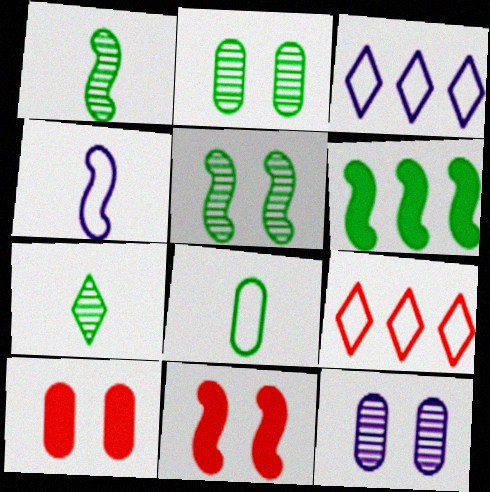[[1, 3, 10]]